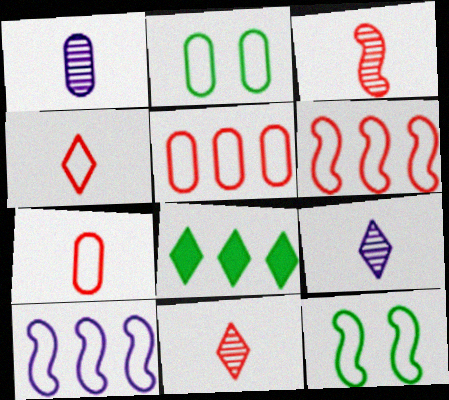[[2, 4, 10]]